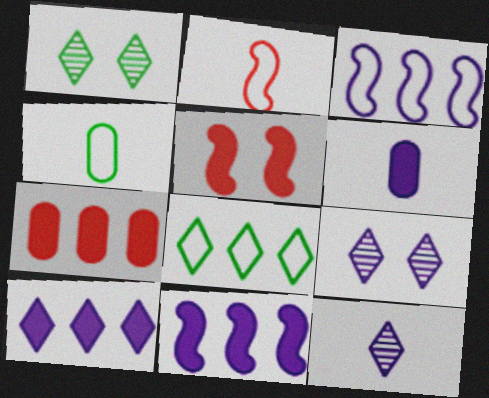[[3, 6, 9]]